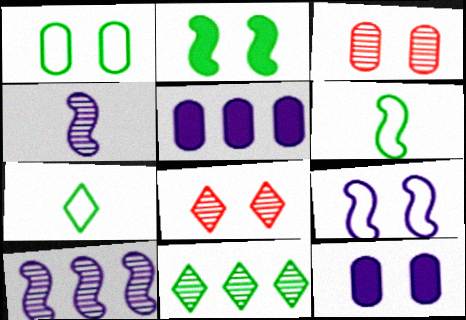[[1, 3, 12], 
[3, 4, 11], 
[5, 6, 8]]